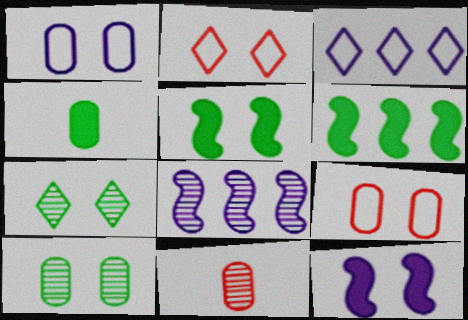[[2, 4, 8], 
[2, 10, 12], 
[3, 5, 11], 
[7, 8, 11], 
[7, 9, 12]]